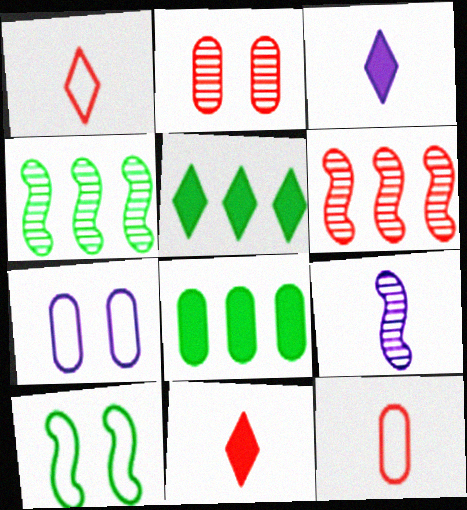[[4, 7, 11]]